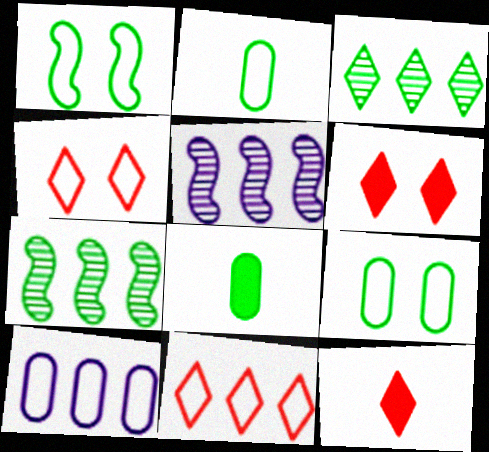[[1, 3, 8], 
[2, 5, 6], 
[4, 5, 8], 
[5, 9, 12]]